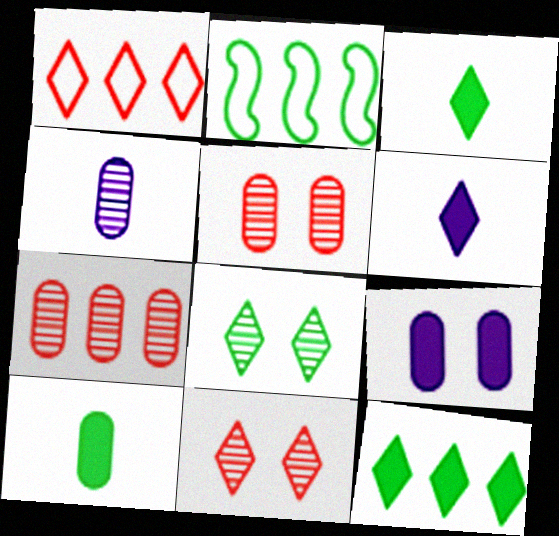[[1, 6, 8], 
[2, 5, 6], 
[2, 8, 10]]